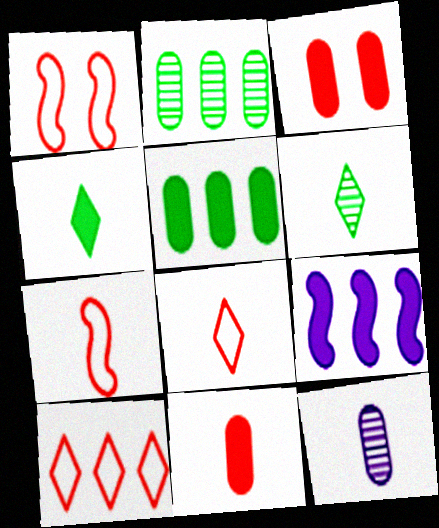[[2, 9, 10], 
[3, 4, 9], 
[4, 7, 12]]